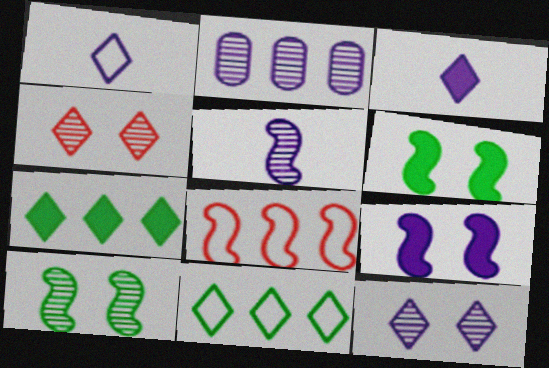[[1, 2, 9], 
[1, 4, 7], 
[2, 5, 12], 
[2, 7, 8], 
[3, 4, 11], 
[5, 6, 8]]